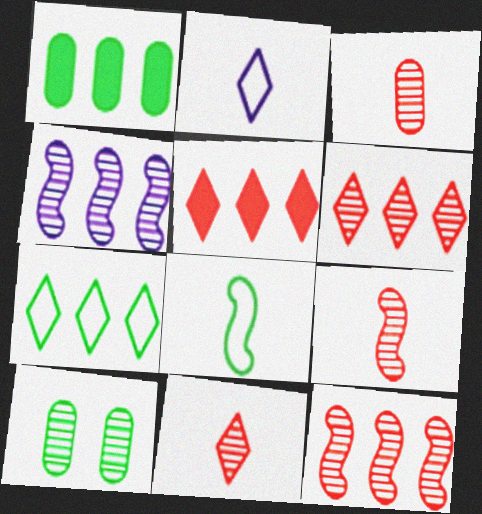[[3, 9, 11], 
[4, 10, 11]]